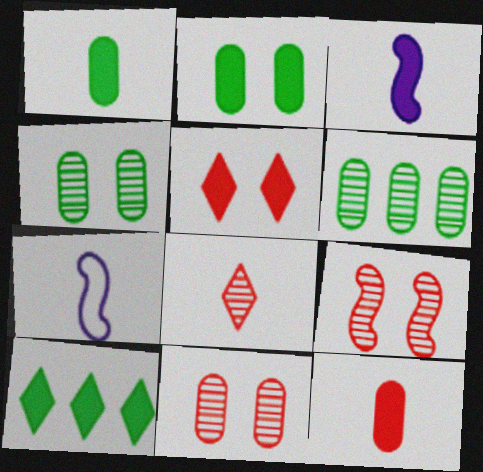[[1, 7, 8], 
[5, 6, 7], 
[7, 10, 11]]